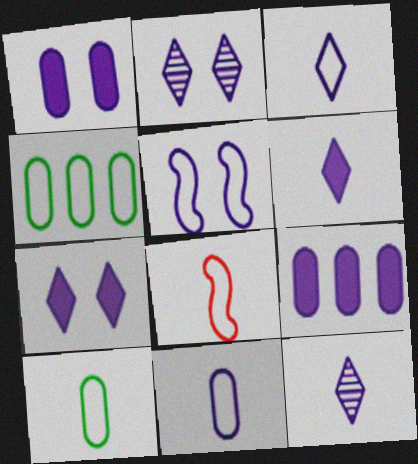[[1, 2, 5], 
[3, 6, 12], 
[3, 8, 10], 
[5, 9, 12]]